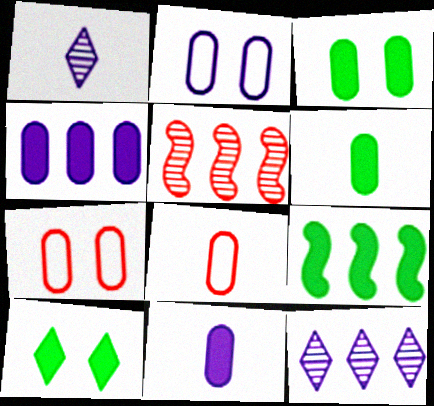[[1, 7, 9], 
[6, 9, 10]]